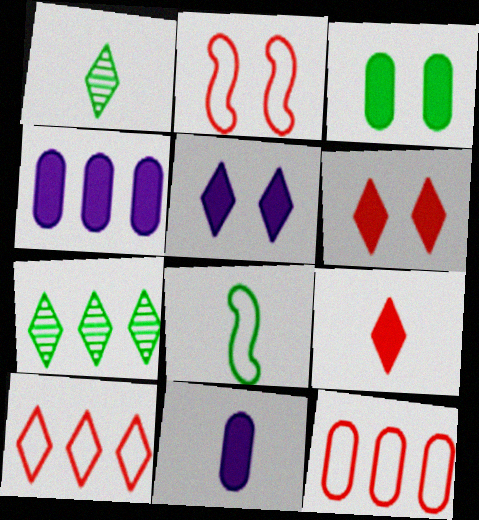[[1, 2, 4], 
[1, 5, 10], 
[2, 7, 11], 
[3, 7, 8]]